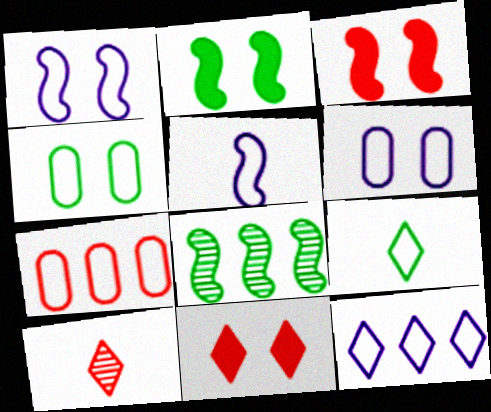[[1, 7, 9], 
[3, 5, 8], 
[3, 7, 10], 
[5, 6, 12]]